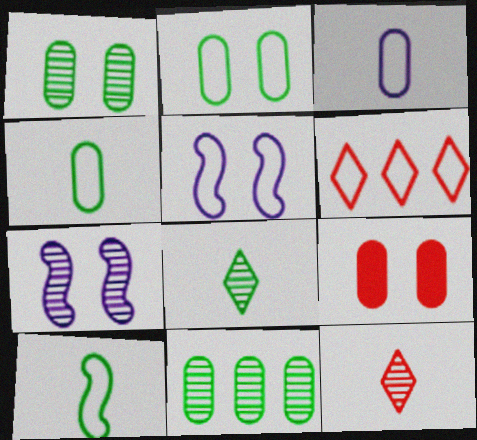[[3, 9, 11], 
[4, 5, 6], 
[7, 11, 12]]